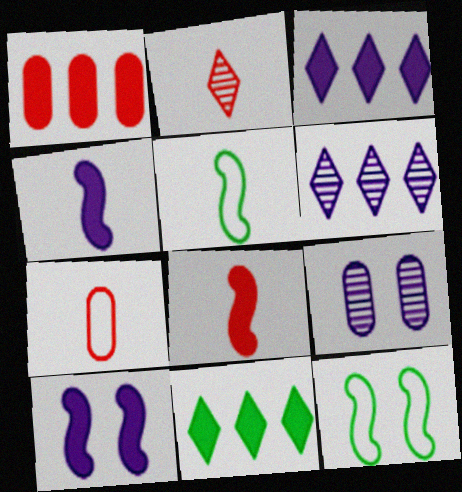[[2, 7, 8]]